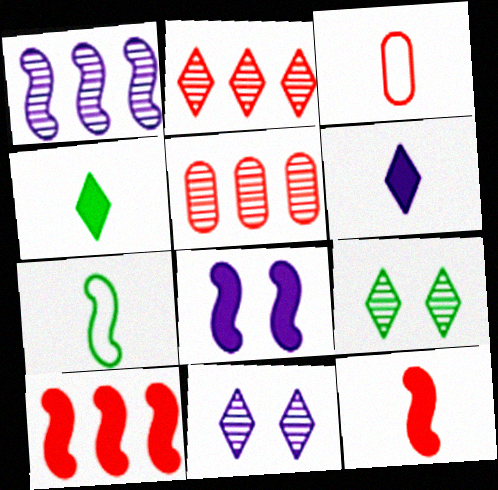[]